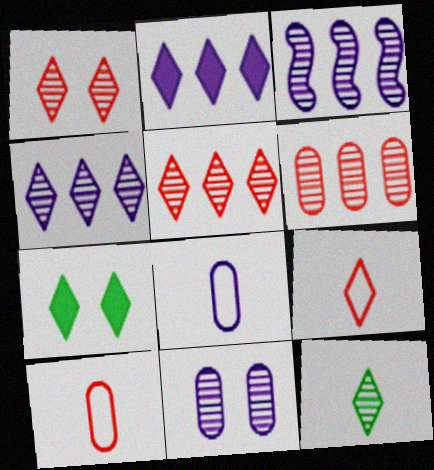[[1, 4, 12], 
[3, 7, 10], 
[4, 7, 9]]